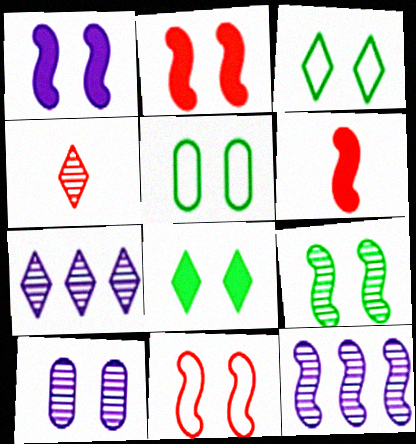[[1, 9, 11], 
[2, 3, 10], 
[5, 6, 7], 
[5, 8, 9], 
[8, 10, 11]]